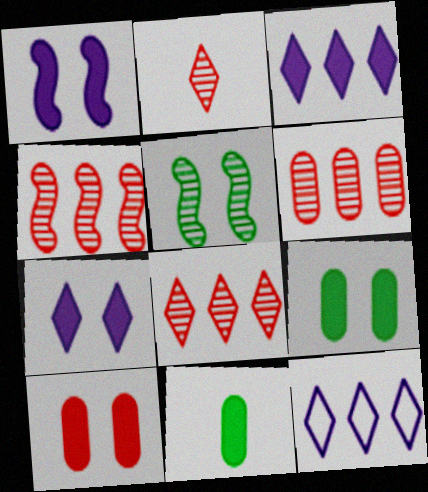[[4, 6, 8]]